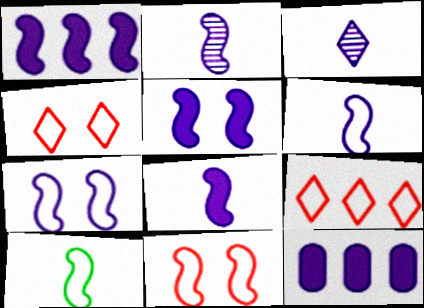[[1, 2, 7], 
[1, 5, 8], 
[2, 6, 8], 
[3, 7, 12]]